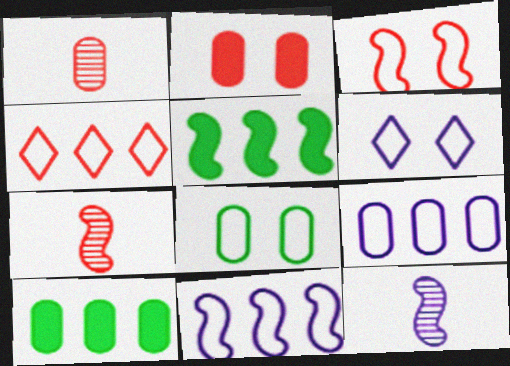[[1, 5, 6], 
[2, 4, 7], 
[3, 5, 12], 
[3, 6, 8], 
[6, 7, 10]]